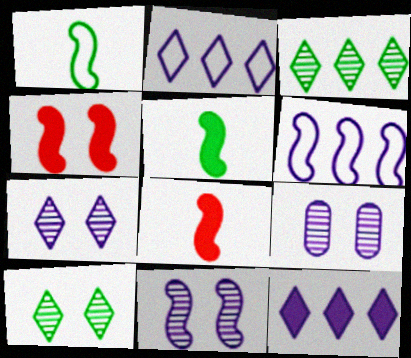[[7, 9, 11]]